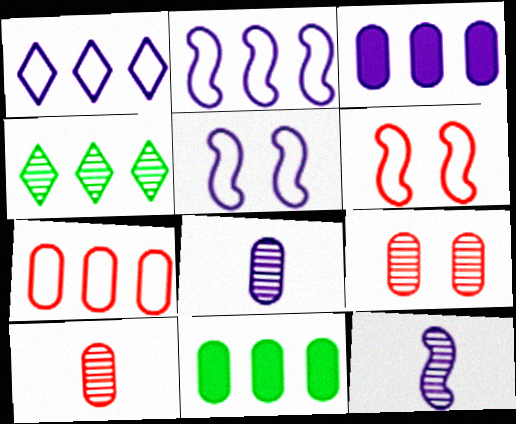[[4, 9, 12]]